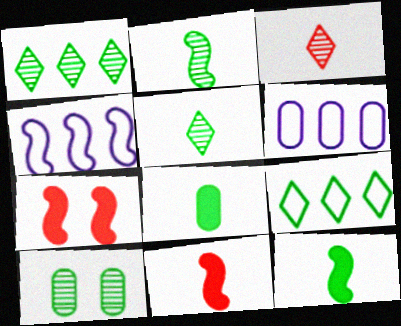[[1, 2, 10], 
[2, 4, 7], 
[5, 6, 7], 
[9, 10, 12]]